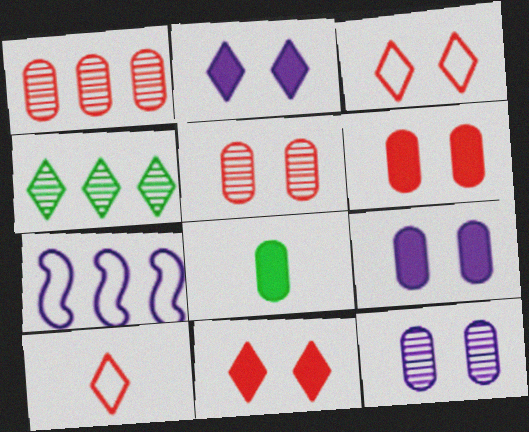[[2, 4, 10]]